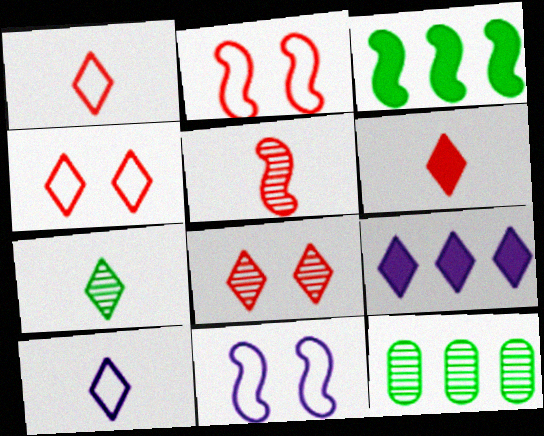[[3, 5, 11], 
[4, 7, 9], 
[6, 7, 10], 
[6, 11, 12]]